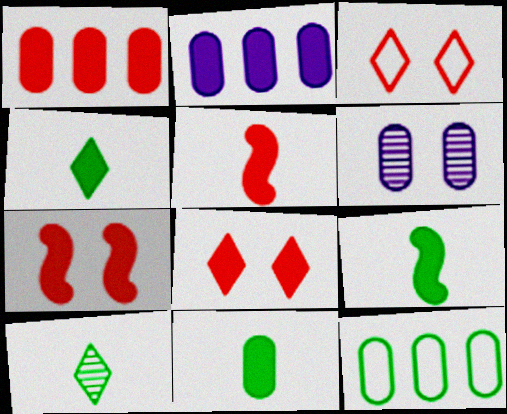[[1, 5, 8], 
[2, 4, 7], 
[2, 8, 9], 
[4, 9, 11]]